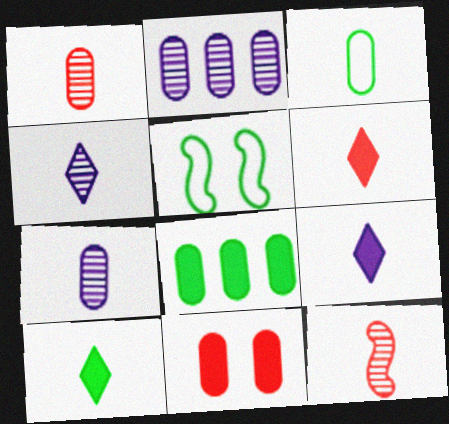[[2, 3, 11], 
[2, 5, 6], 
[3, 9, 12], 
[6, 9, 10]]